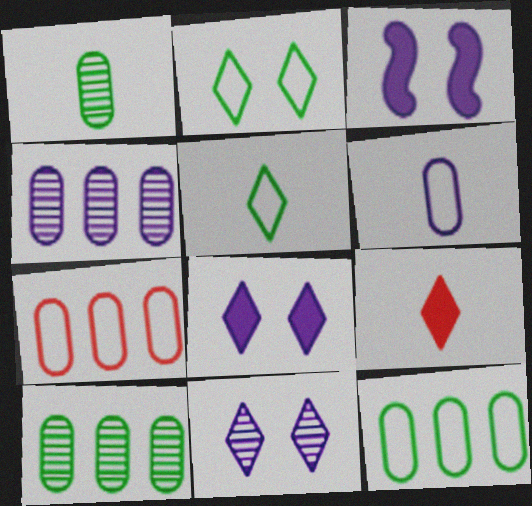[]